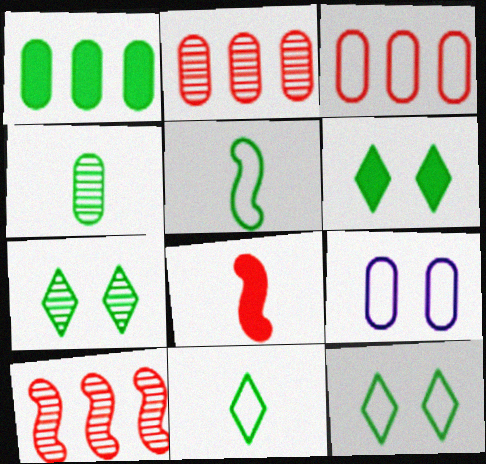[[1, 5, 7], 
[6, 7, 12]]